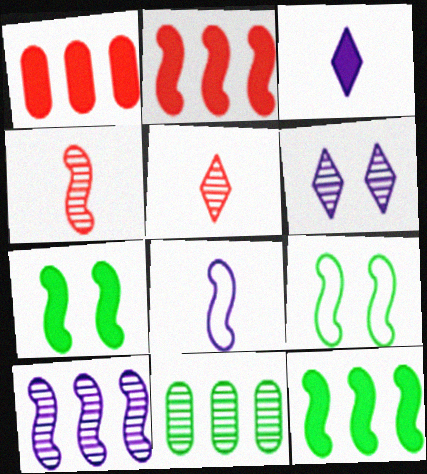[[1, 3, 7], 
[4, 6, 11]]